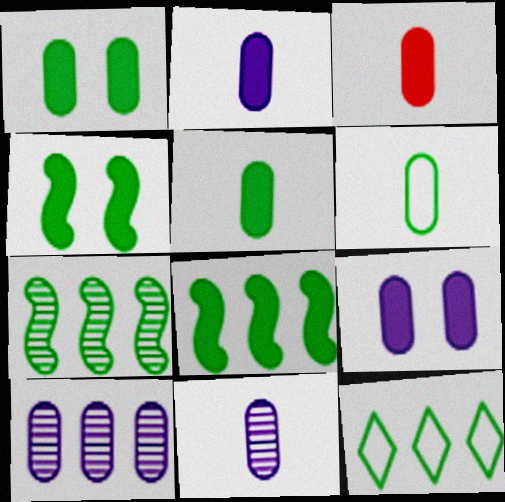[[2, 3, 5], 
[3, 6, 11]]